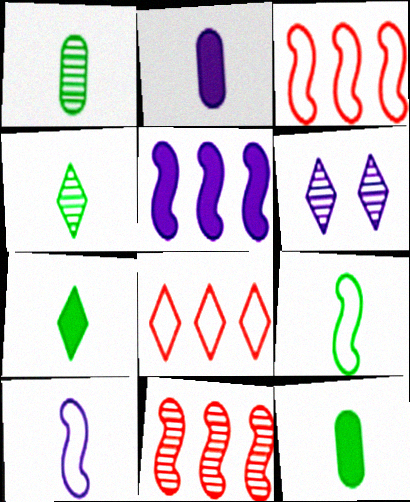[[1, 6, 11], 
[1, 7, 9], 
[3, 6, 12], 
[4, 9, 12], 
[6, 7, 8]]